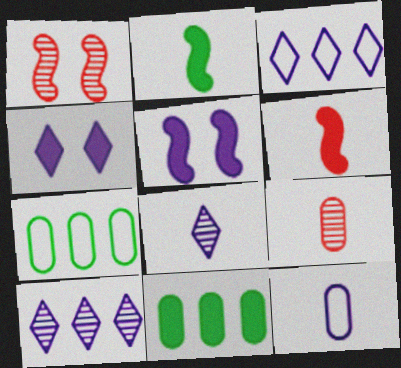[[3, 4, 8], 
[4, 6, 11], 
[5, 10, 12]]